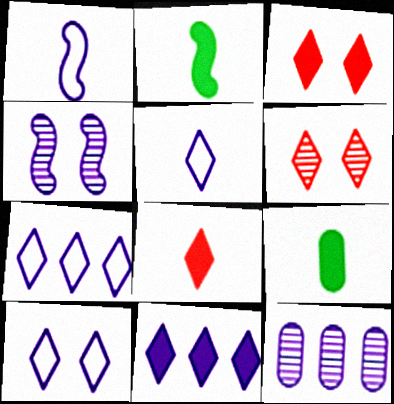[[5, 7, 10]]